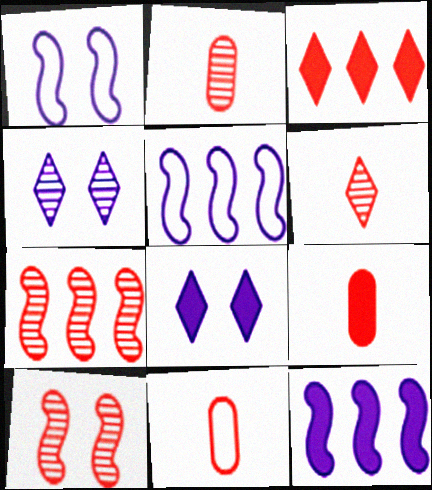[[2, 9, 11], 
[3, 10, 11]]